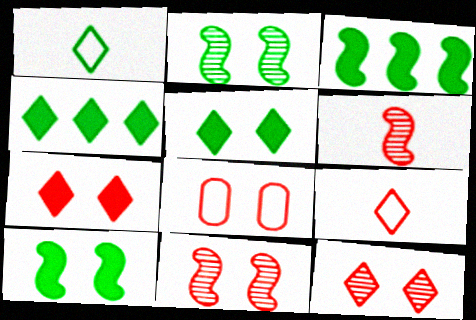[[7, 8, 11]]